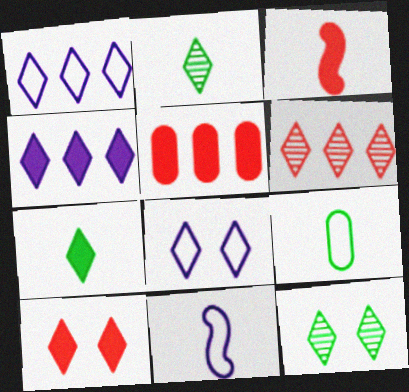[[1, 2, 10], 
[3, 5, 10], 
[4, 7, 10], 
[5, 11, 12], 
[6, 7, 8], 
[8, 10, 12]]